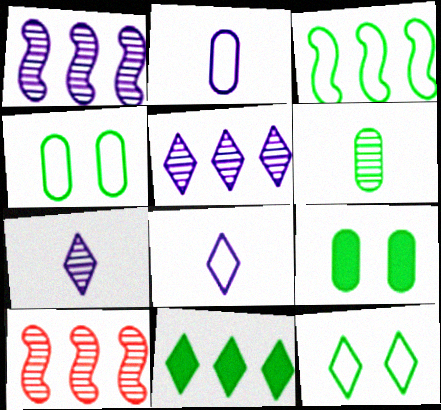[[8, 9, 10]]